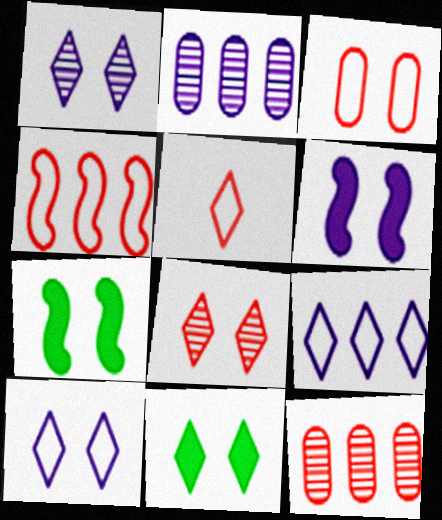[[1, 3, 7], 
[2, 5, 7], 
[3, 4, 5], 
[8, 10, 11]]